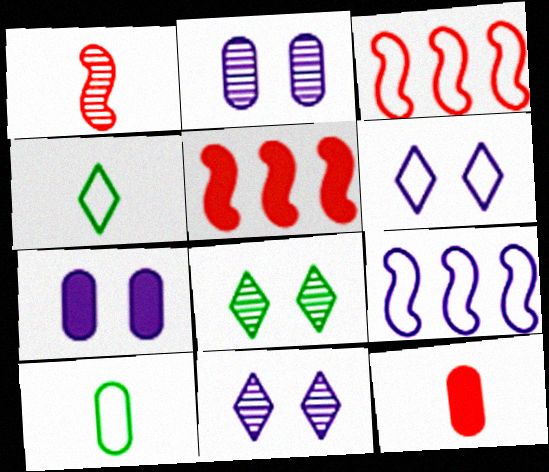[[2, 4, 5], 
[3, 6, 10], 
[5, 10, 11], 
[8, 9, 12]]